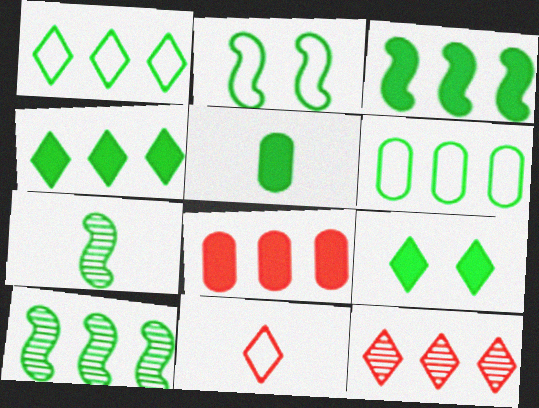[[2, 3, 7], 
[3, 5, 9], 
[4, 6, 10], 
[6, 7, 9]]